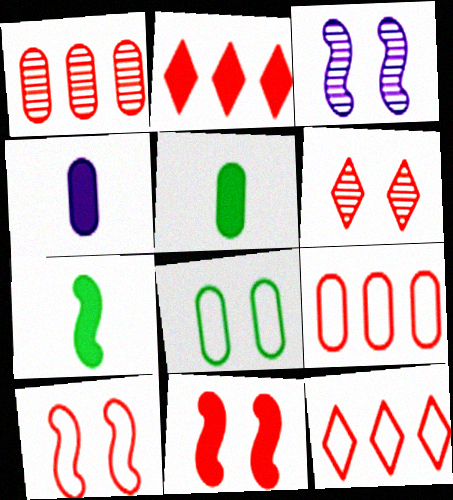[[1, 4, 8], 
[3, 5, 12]]